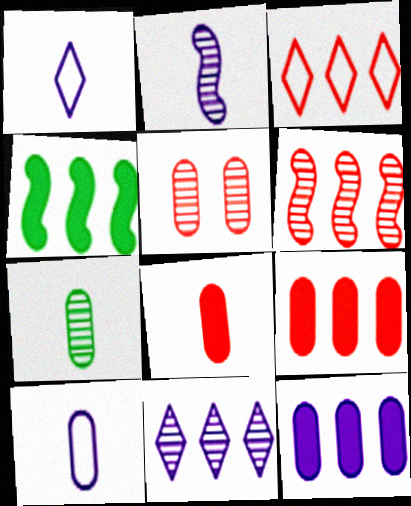[[1, 4, 5], 
[3, 6, 9], 
[7, 8, 10]]